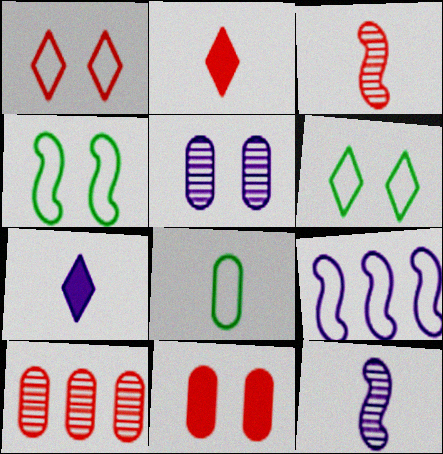[[1, 8, 9], 
[2, 8, 12], 
[3, 7, 8], 
[4, 7, 10], 
[5, 7, 9]]